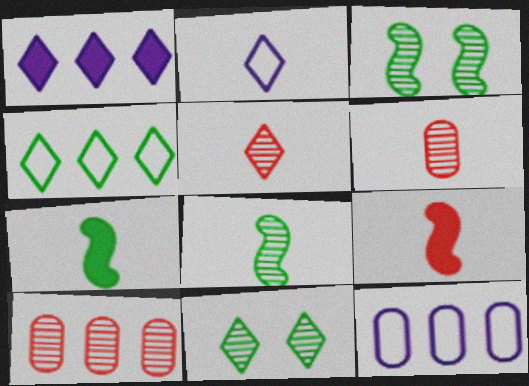[[2, 6, 7], 
[9, 11, 12]]